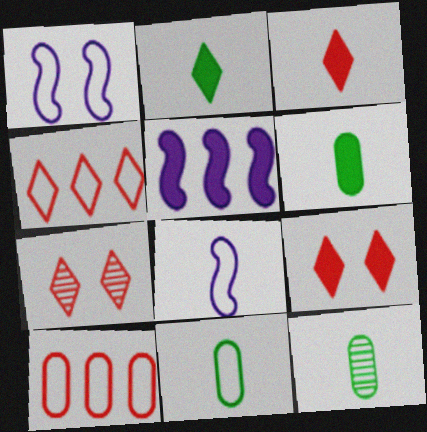[[1, 4, 11], 
[3, 4, 7], 
[3, 8, 12], 
[5, 6, 9], 
[5, 7, 11], 
[6, 11, 12]]